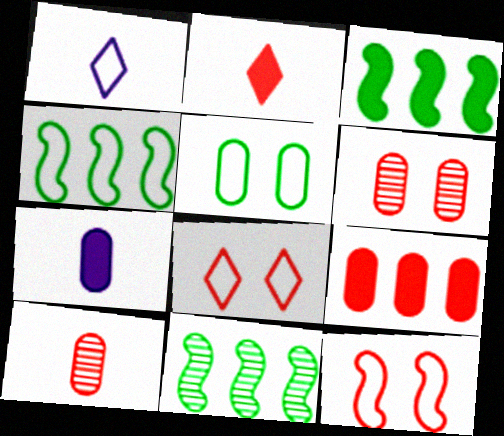[[1, 3, 6], 
[3, 4, 11], 
[7, 8, 11]]